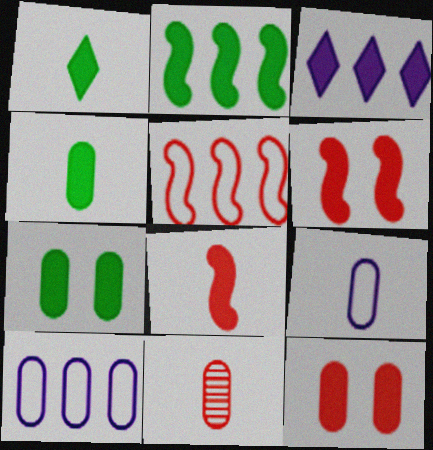[[1, 2, 7], 
[3, 4, 6], 
[3, 7, 8], 
[4, 9, 11], 
[7, 10, 11]]